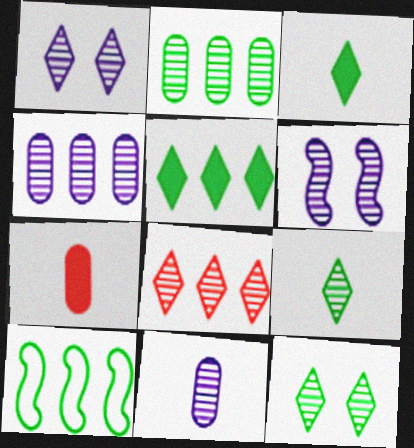[[1, 7, 10], 
[1, 8, 9], 
[2, 5, 10]]